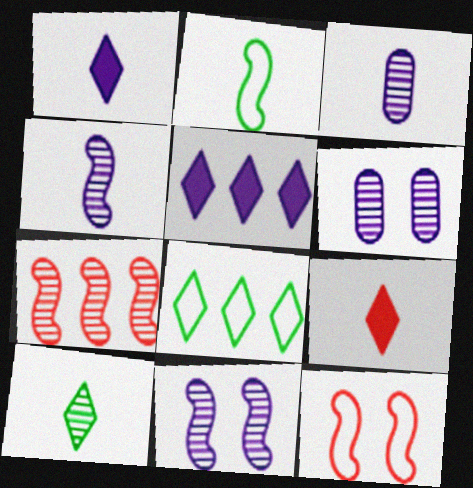[[2, 3, 9], 
[6, 7, 10]]